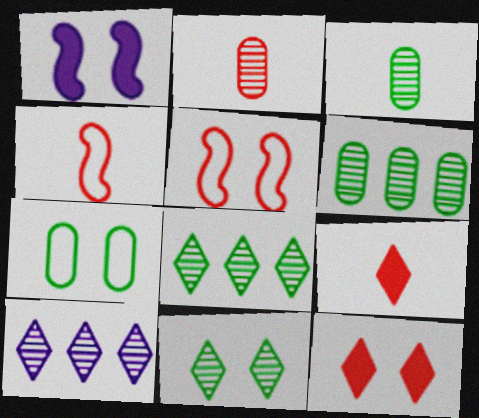[[2, 4, 9]]